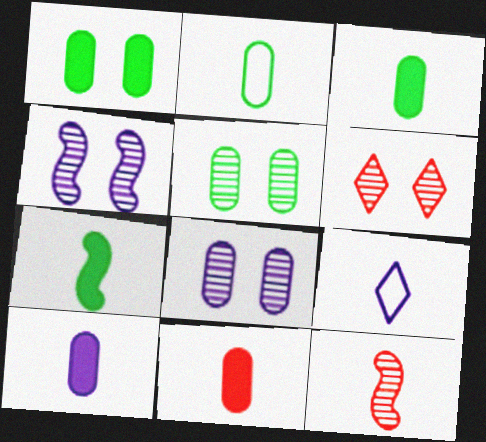[[3, 9, 12], 
[3, 10, 11], 
[4, 5, 6]]